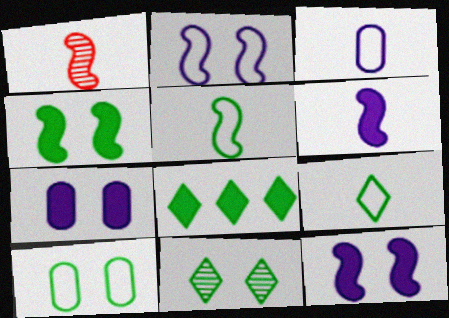[[1, 5, 6], 
[4, 10, 11], 
[8, 9, 11]]